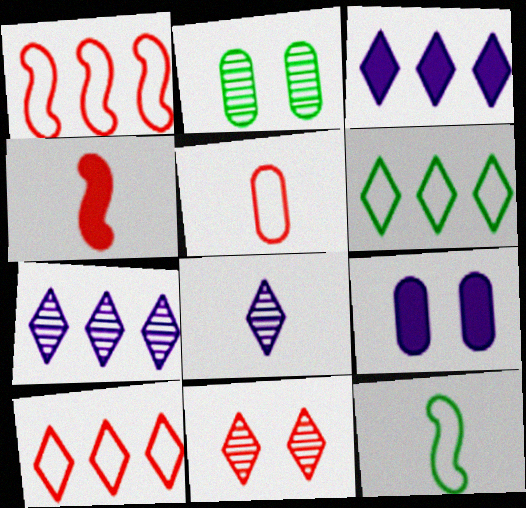[]